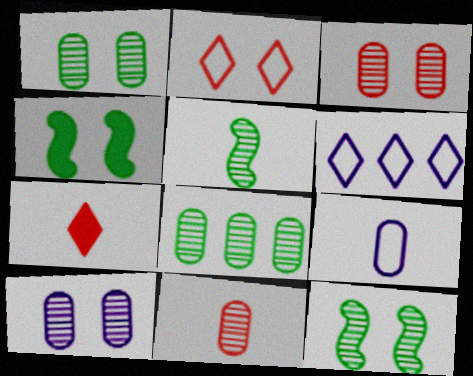[[1, 3, 10], 
[2, 4, 10], 
[4, 6, 11], 
[5, 7, 9], 
[8, 10, 11]]